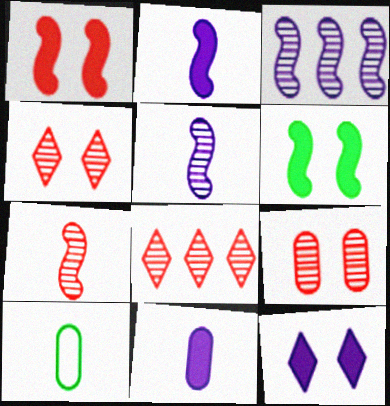[[7, 8, 9]]